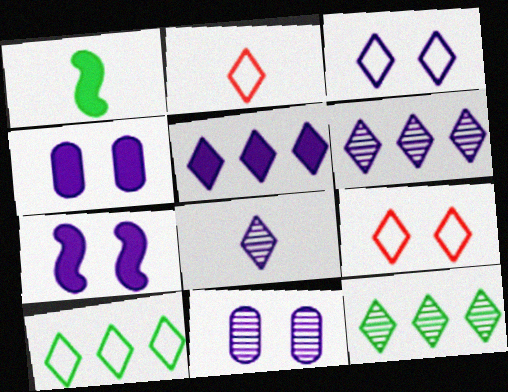[[2, 3, 10], 
[3, 5, 8], 
[3, 7, 11]]